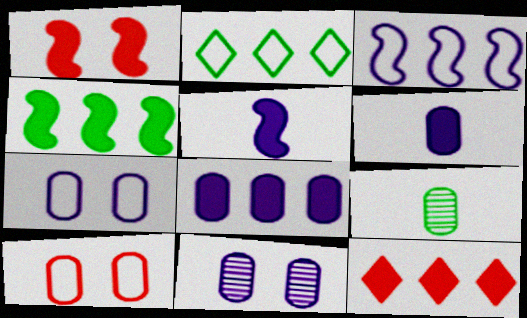[[1, 4, 5], 
[4, 8, 12], 
[8, 9, 10]]